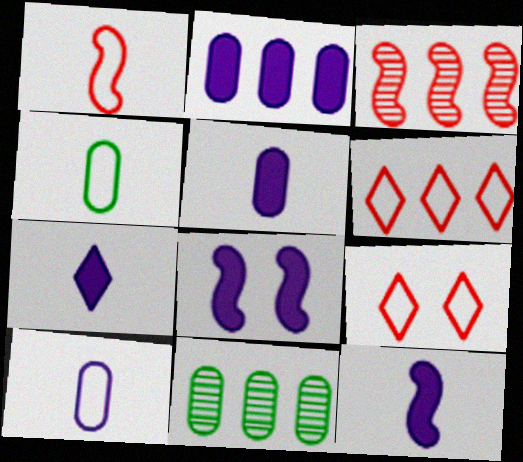[[2, 7, 8], 
[5, 7, 12], 
[9, 11, 12]]